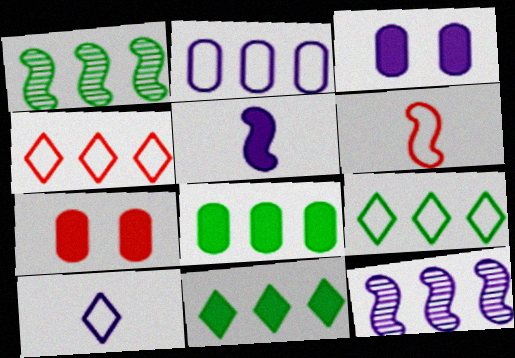[[1, 7, 10], 
[1, 8, 9], 
[3, 10, 12], 
[4, 8, 12], 
[5, 7, 11]]